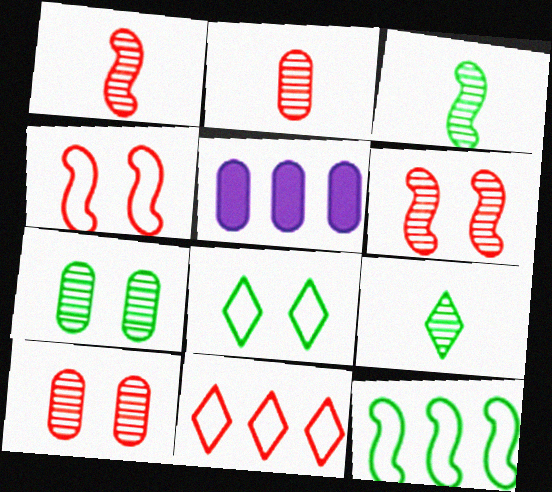[[1, 5, 8], 
[4, 5, 9]]